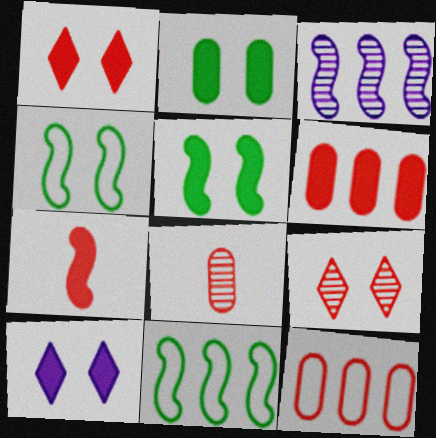[[1, 6, 7], 
[3, 4, 7], 
[7, 9, 12], 
[8, 10, 11]]